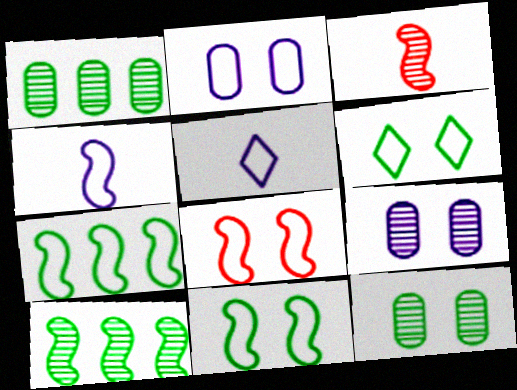[[2, 6, 8], 
[4, 7, 8]]